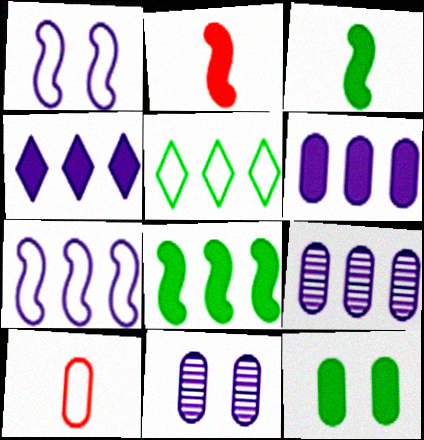[[1, 5, 10], 
[2, 4, 12], 
[2, 5, 11], 
[4, 7, 9], 
[9, 10, 12]]